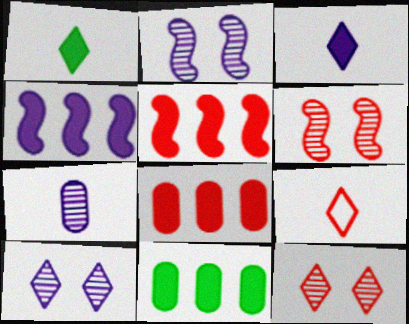[[2, 9, 11], 
[6, 8, 9]]